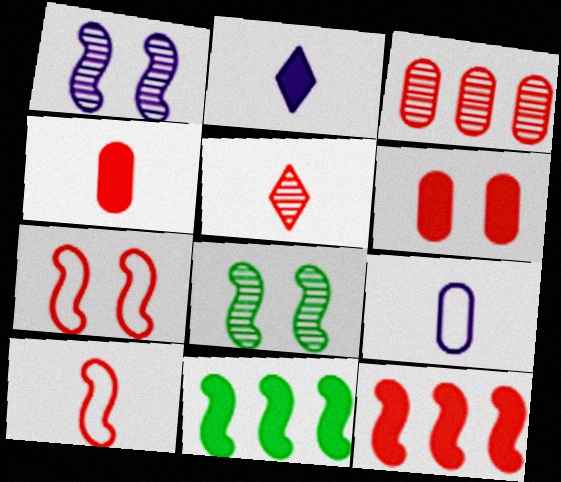[[1, 10, 11], 
[2, 6, 11], 
[4, 5, 10]]